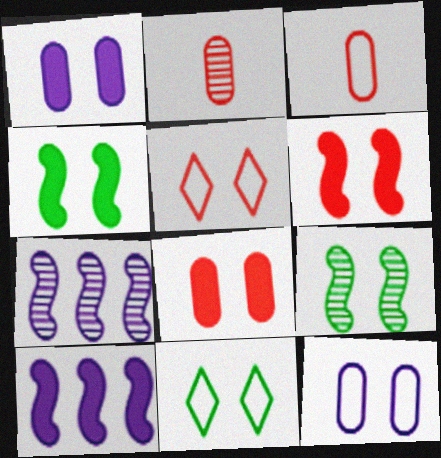[[1, 5, 9], 
[2, 10, 11]]